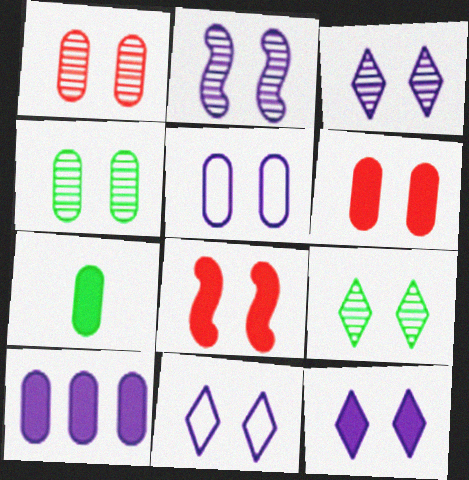[[1, 2, 9], 
[2, 5, 12], 
[3, 11, 12], 
[4, 5, 6], 
[4, 8, 11], 
[5, 8, 9], 
[6, 7, 10]]